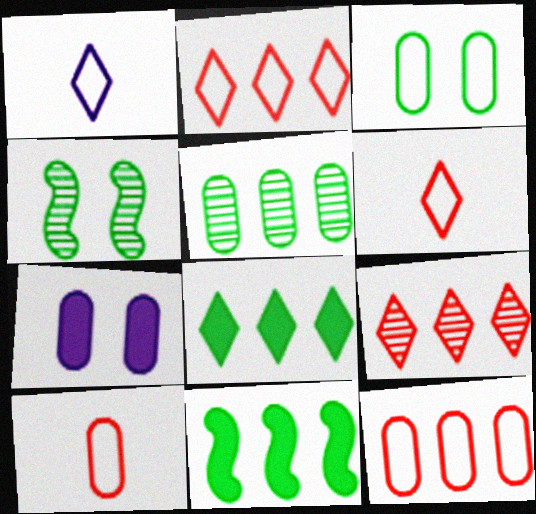[[5, 7, 10]]